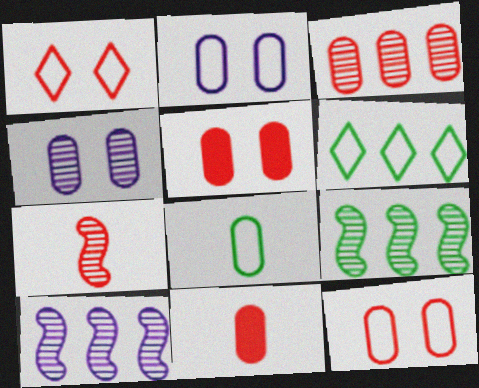[[3, 11, 12]]